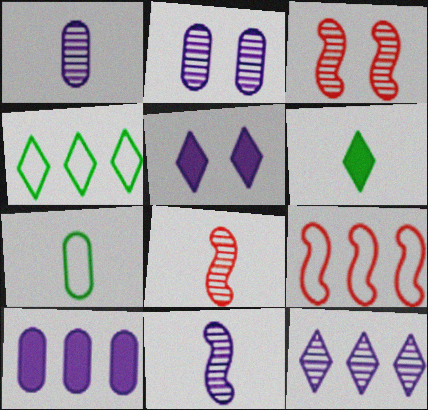[[2, 6, 9], 
[2, 11, 12]]